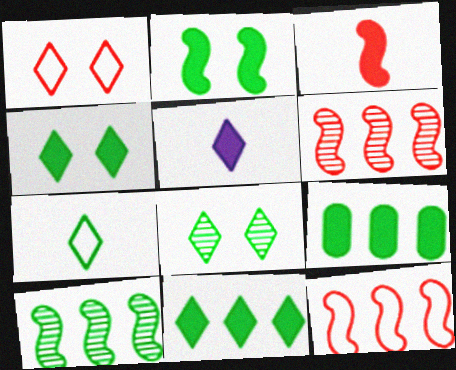[[7, 8, 11]]